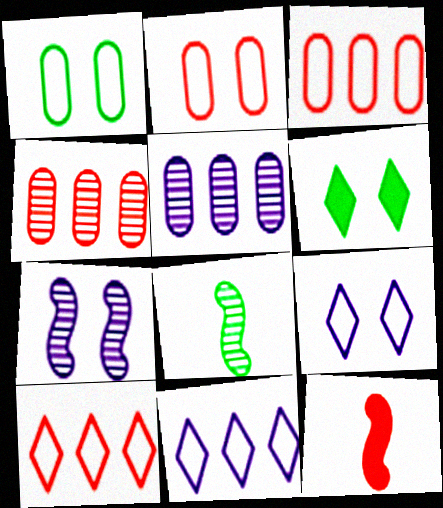[[2, 6, 7]]